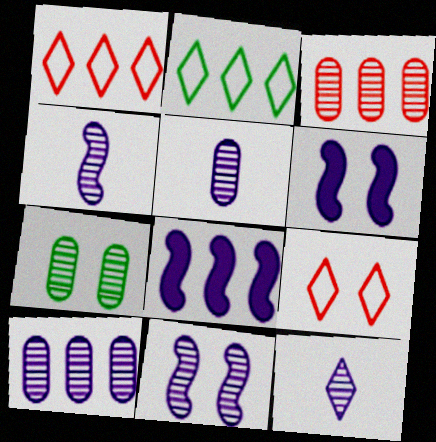[[2, 3, 8], 
[3, 5, 7], 
[4, 5, 12], 
[6, 7, 9], 
[10, 11, 12]]